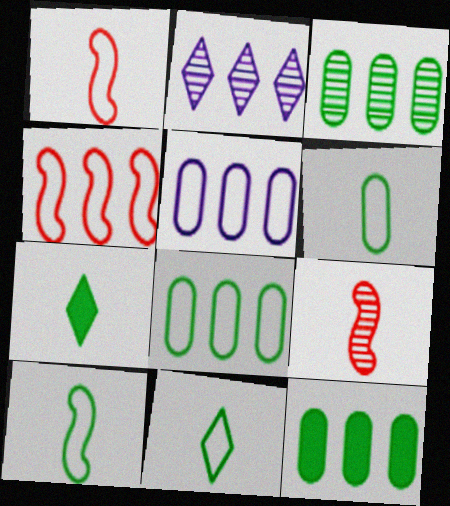[[2, 4, 12], 
[3, 8, 12], 
[6, 10, 11]]